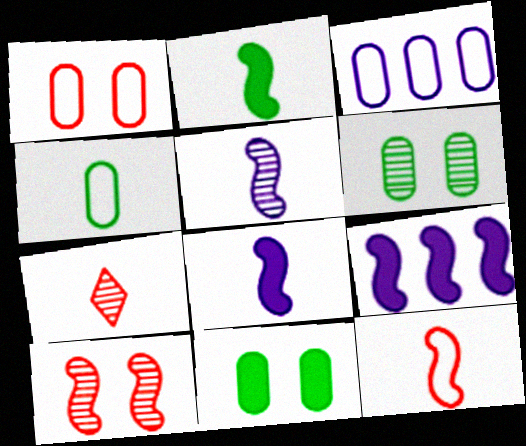[[1, 3, 4], 
[2, 5, 12], 
[4, 7, 8]]